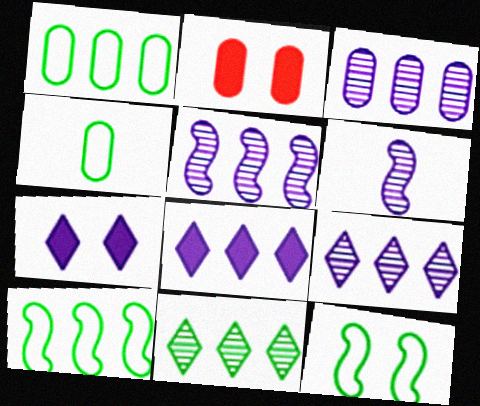[[2, 3, 4], 
[3, 5, 9]]